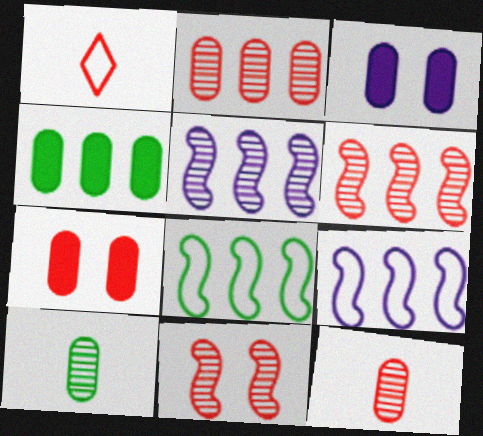[[1, 6, 7]]